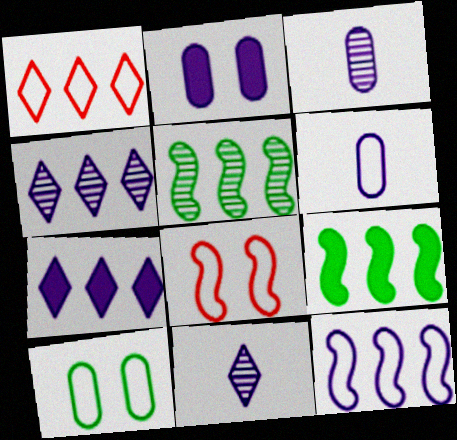[[2, 11, 12]]